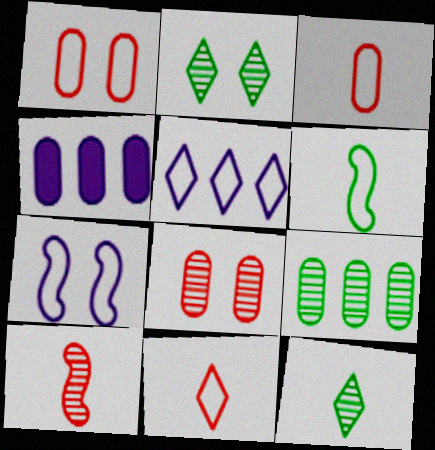[[1, 5, 6]]